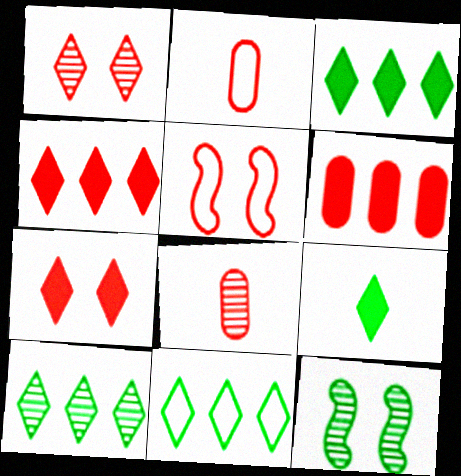[[3, 10, 11], 
[4, 5, 8]]